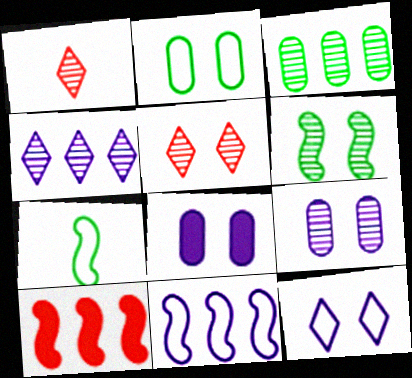[[5, 6, 9]]